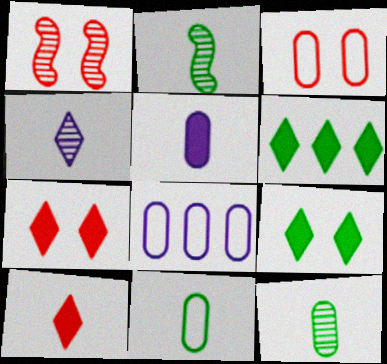[[1, 3, 7], 
[2, 7, 8], 
[3, 8, 11]]